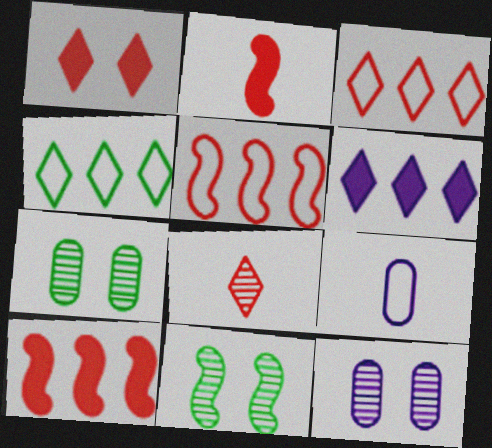[[1, 3, 8], 
[2, 4, 12]]